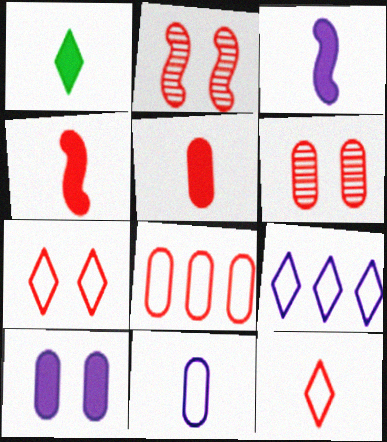[[1, 3, 5], 
[5, 6, 8]]